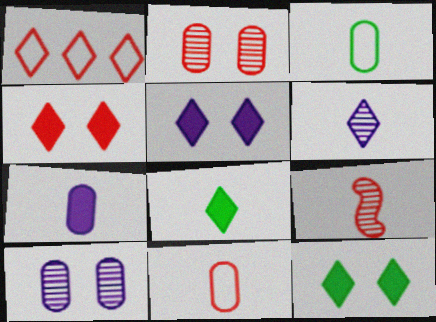[[1, 6, 12], 
[4, 5, 12]]